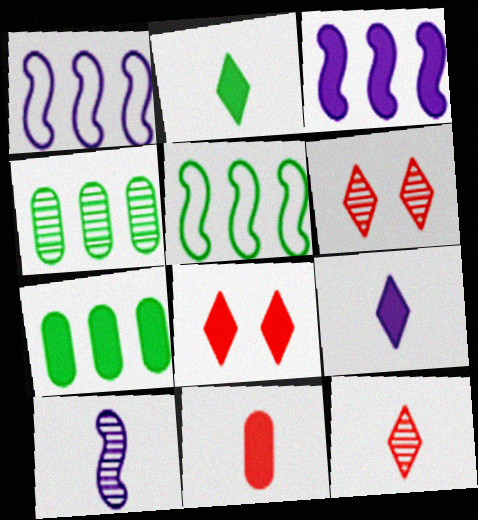[[4, 6, 10]]